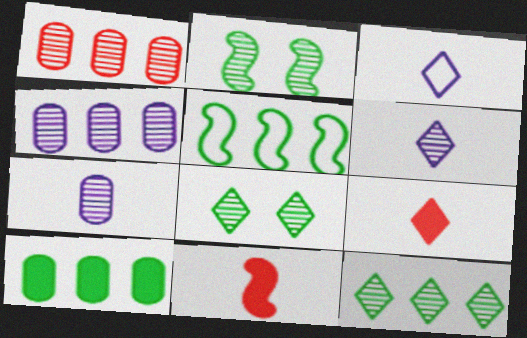[[1, 2, 6], 
[5, 10, 12]]